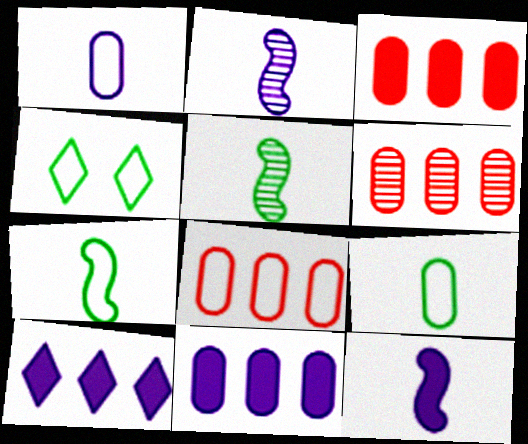[[2, 3, 4], 
[3, 6, 8], 
[4, 6, 12]]